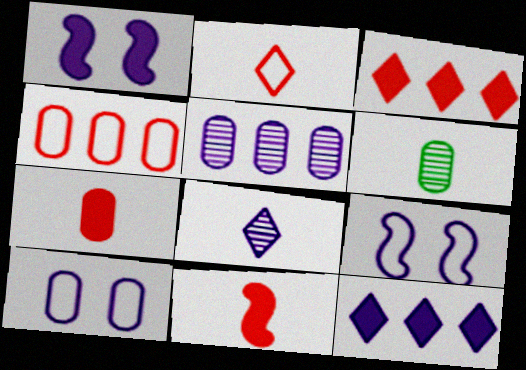[[3, 6, 9]]